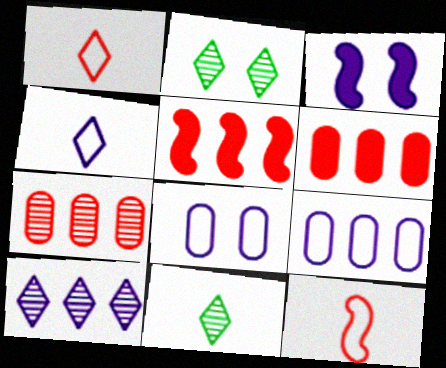[[5, 8, 11]]